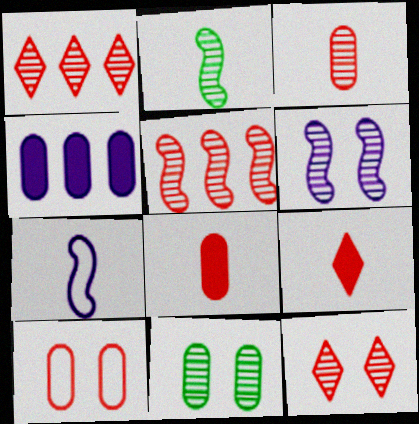[[2, 5, 6], 
[3, 5, 12], 
[5, 9, 10], 
[6, 11, 12]]